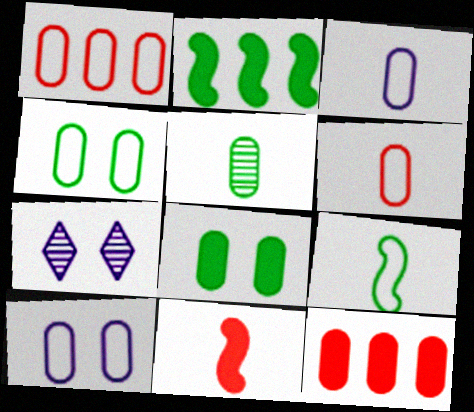[[1, 3, 4], 
[2, 6, 7], 
[5, 10, 12], 
[7, 9, 12]]